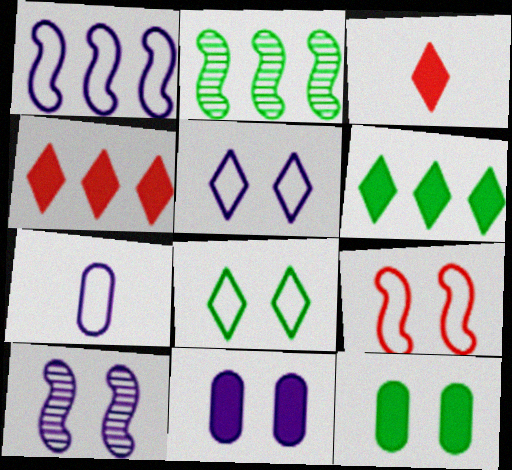[[1, 5, 7], 
[5, 10, 11]]